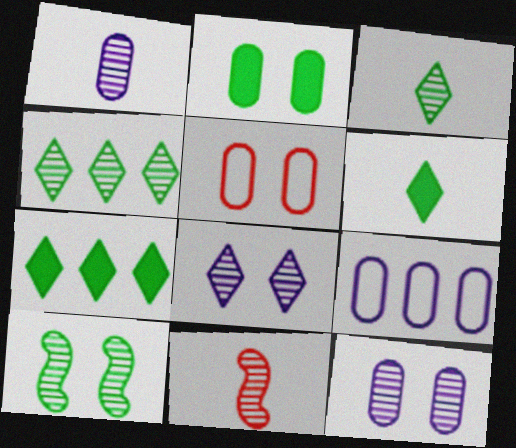[[1, 3, 11], 
[2, 5, 12], 
[4, 11, 12]]